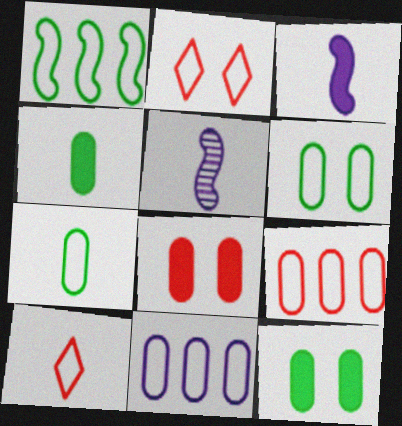[[4, 5, 10]]